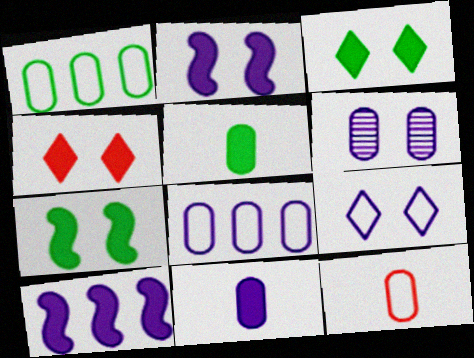[[2, 6, 9], 
[4, 5, 10], 
[6, 8, 11]]